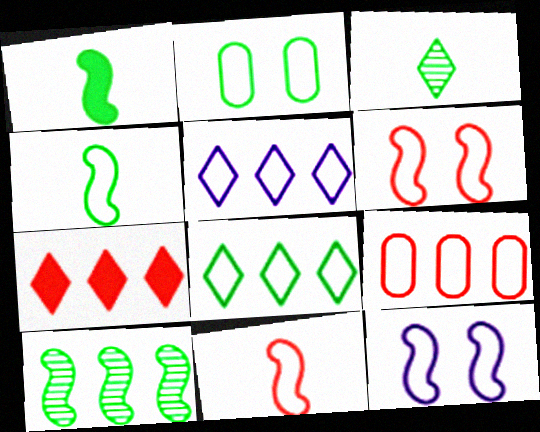[[2, 4, 8], 
[2, 5, 11]]